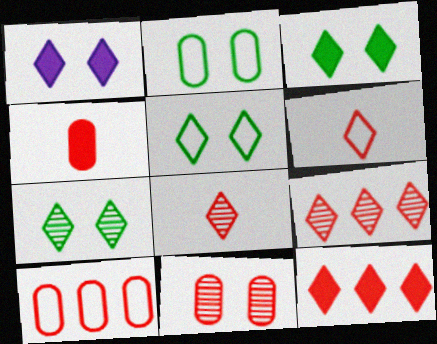[[3, 5, 7], 
[4, 10, 11]]